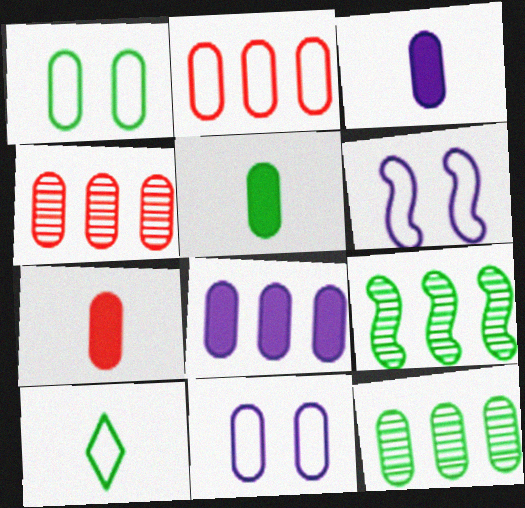[[1, 3, 4], 
[1, 5, 12], 
[2, 6, 10], 
[2, 8, 12], 
[3, 5, 7], 
[4, 5, 11], 
[7, 11, 12]]